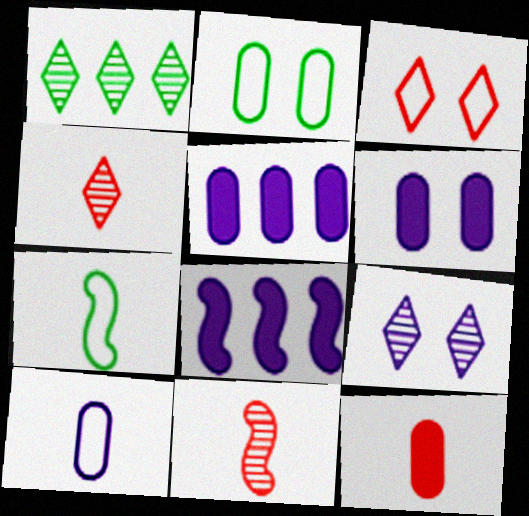[[1, 4, 9], 
[2, 4, 8], 
[8, 9, 10]]